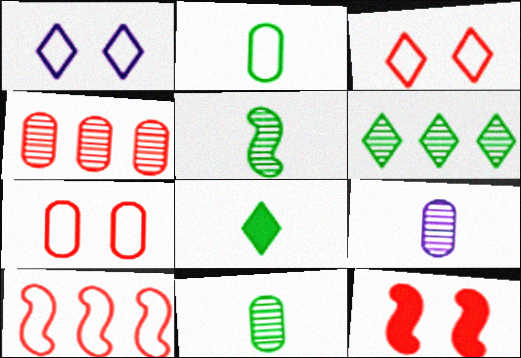[[1, 2, 10], 
[2, 5, 8]]